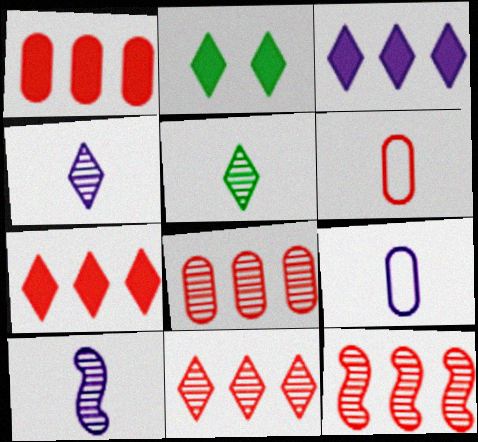[[2, 9, 12], 
[8, 11, 12]]